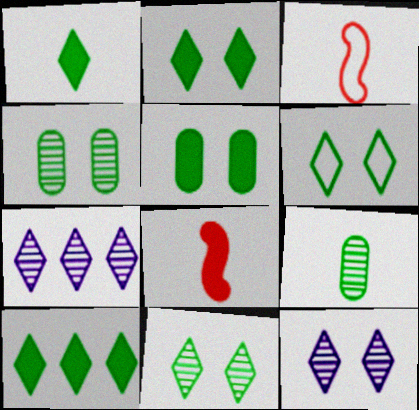[[1, 2, 10], 
[2, 6, 11], 
[3, 5, 7]]